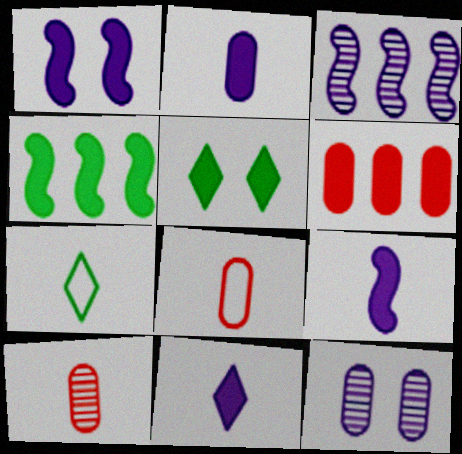[[2, 9, 11], 
[3, 5, 8], 
[5, 6, 9], 
[7, 9, 10]]